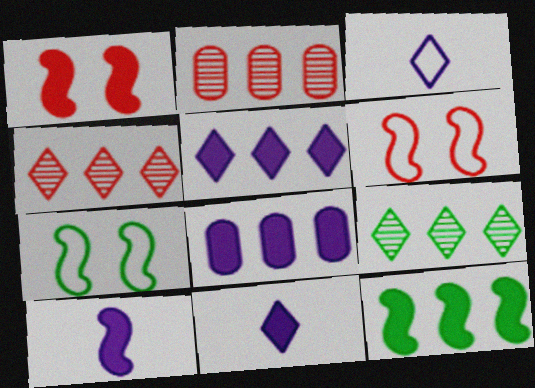[[1, 10, 12], 
[2, 7, 11]]